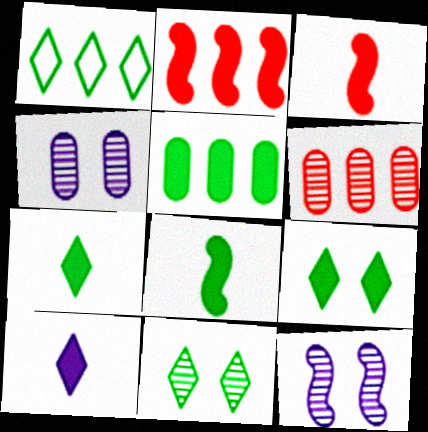[[1, 3, 4], 
[1, 7, 11], 
[5, 8, 9]]